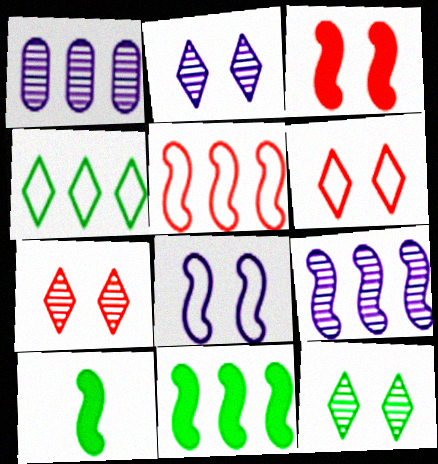[[1, 6, 10], 
[2, 7, 12], 
[5, 9, 11]]